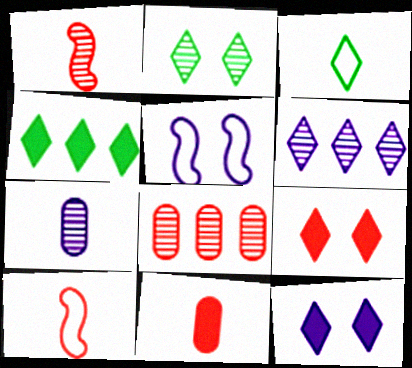[[2, 3, 4], 
[3, 6, 9], 
[8, 9, 10]]